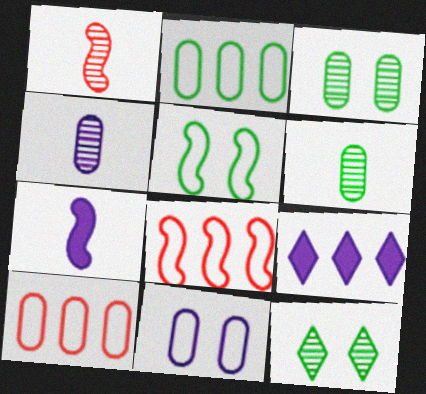[[7, 10, 12]]